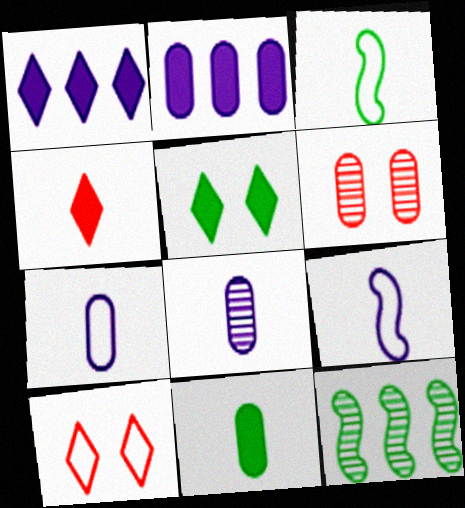[[1, 3, 6], 
[1, 4, 5], 
[3, 4, 8]]